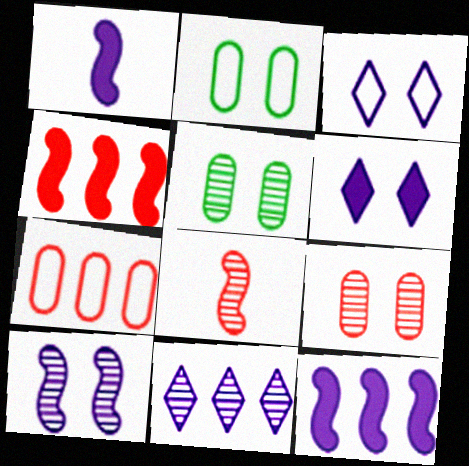[[5, 8, 11]]